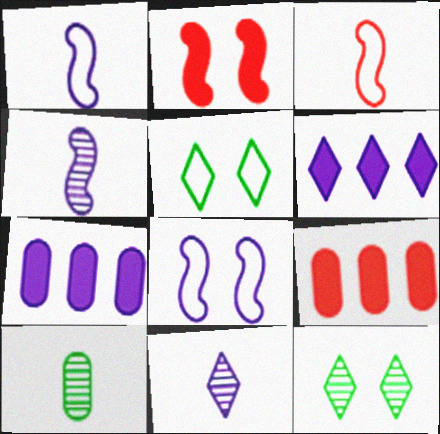[[1, 9, 12], 
[3, 7, 12], 
[4, 5, 9], 
[7, 8, 11]]